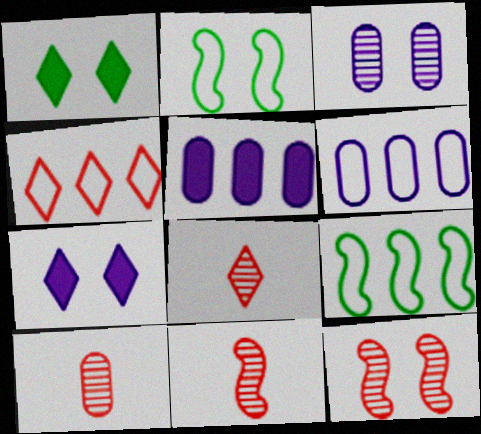[[1, 6, 11], 
[2, 5, 8], 
[4, 6, 9], 
[7, 9, 10], 
[8, 10, 11]]